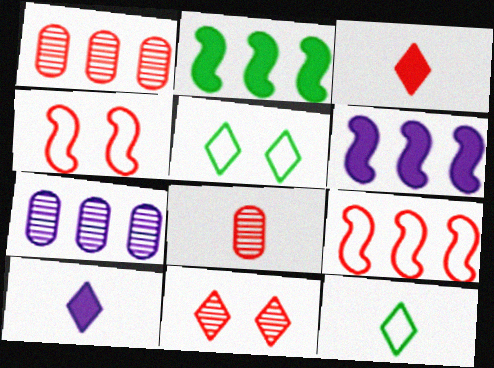[[1, 3, 4], 
[5, 6, 8]]